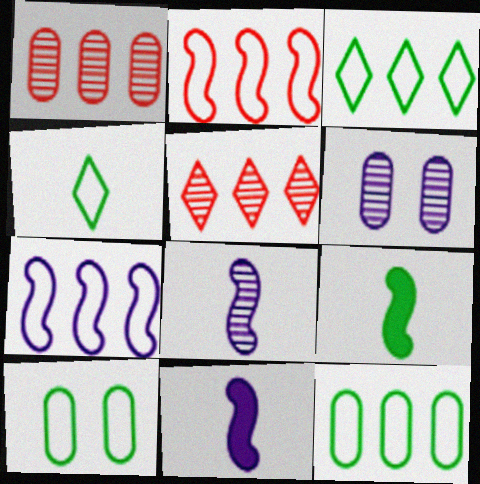[[5, 10, 11]]